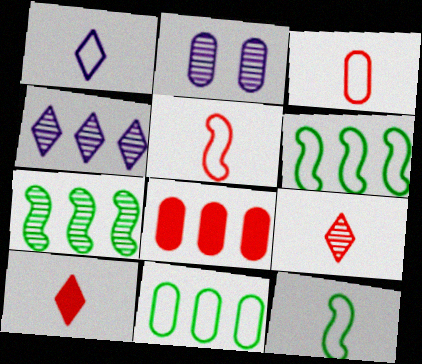[[1, 3, 12], 
[2, 6, 10], 
[2, 7, 9], 
[4, 6, 8]]